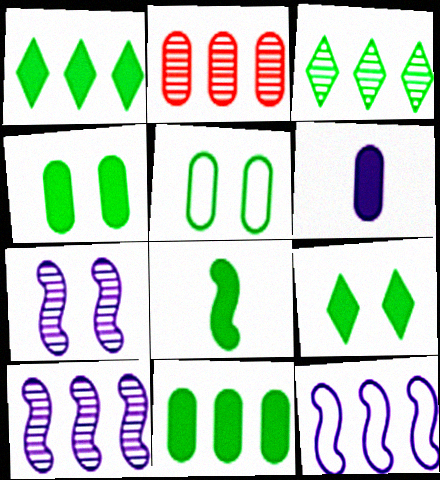[[1, 2, 12], 
[1, 4, 8], 
[2, 3, 10], 
[2, 5, 6], 
[3, 5, 8], 
[8, 9, 11]]